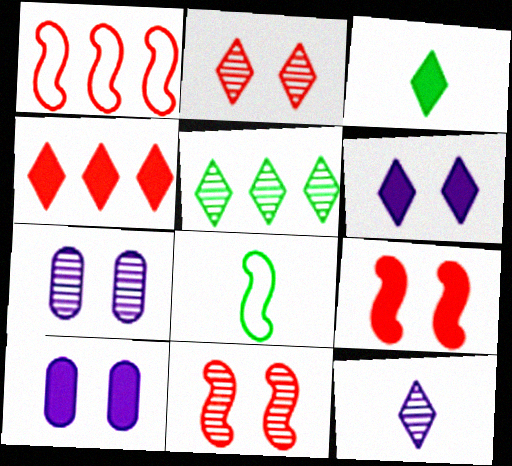[[1, 3, 7], 
[2, 5, 12], 
[3, 4, 6], 
[4, 7, 8]]